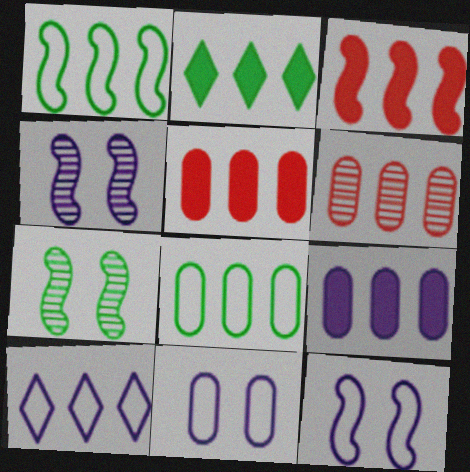[[2, 3, 9], 
[6, 8, 9]]